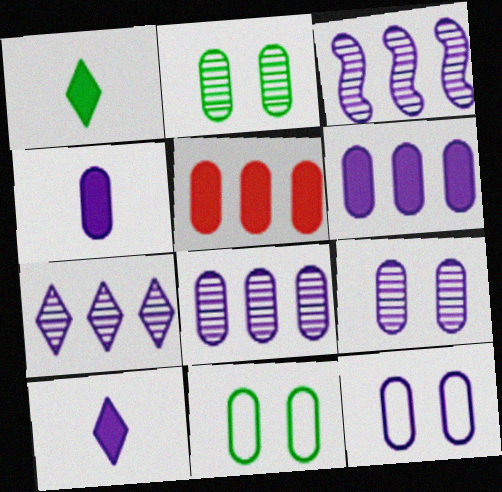[[3, 7, 8], 
[3, 10, 12], 
[4, 8, 12]]